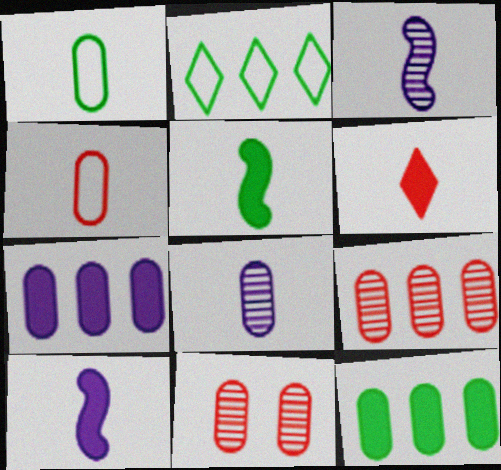[[1, 3, 6], 
[1, 7, 11], 
[2, 10, 11]]